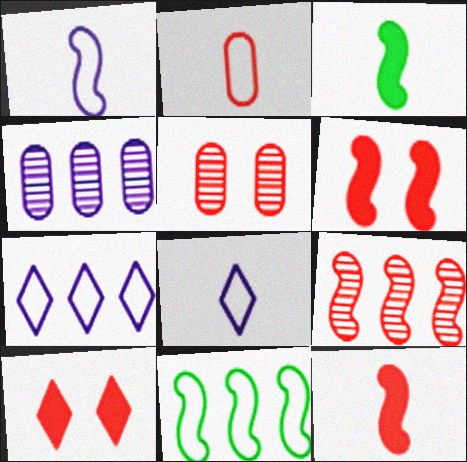[[2, 9, 10], 
[3, 5, 7]]